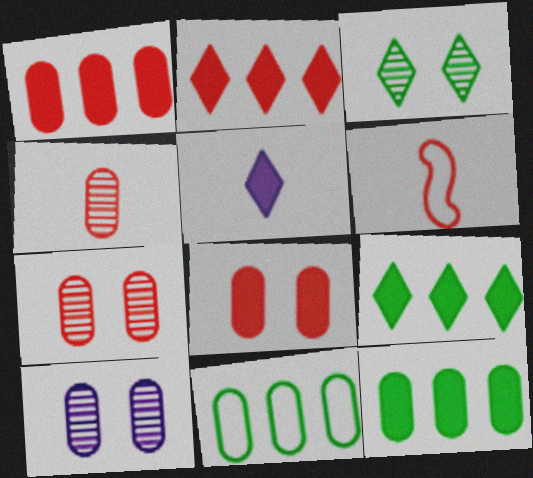[[2, 6, 7], 
[6, 9, 10]]